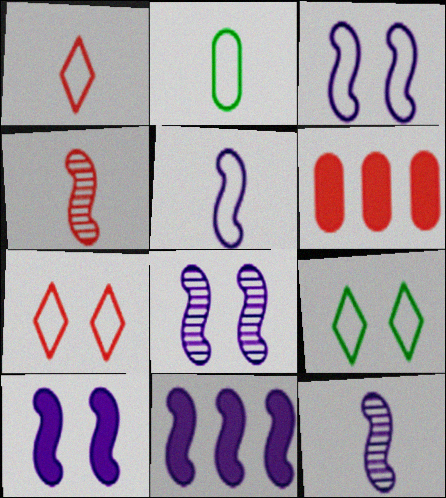[[1, 2, 5], 
[3, 8, 10], 
[3, 11, 12], 
[4, 6, 7], 
[5, 8, 11], 
[6, 9, 12]]